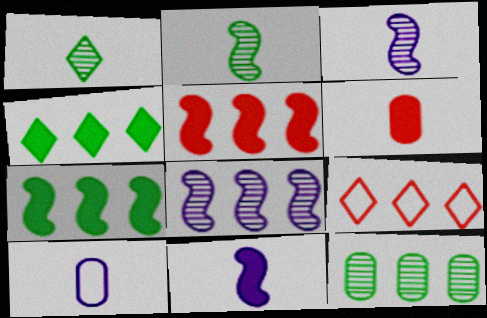[]